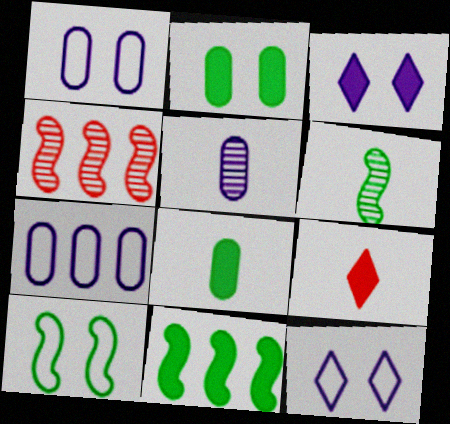[[4, 8, 12], 
[6, 10, 11]]